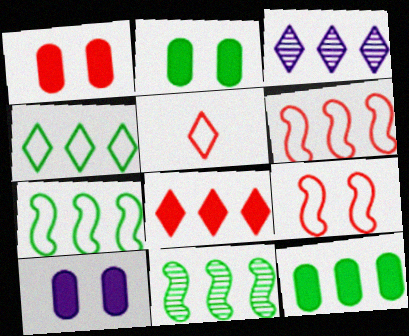[[1, 2, 10], 
[3, 4, 8], 
[3, 6, 12], 
[4, 11, 12], 
[5, 10, 11]]